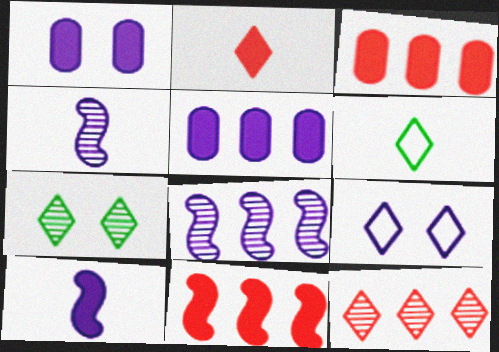[[4, 5, 9]]